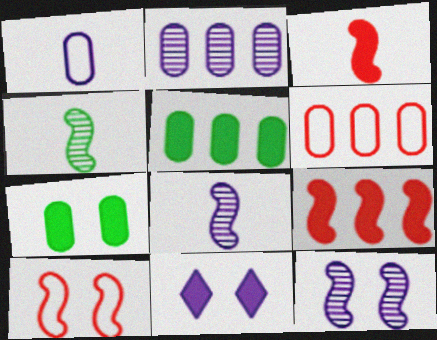[[2, 5, 6], 
[3, 5, 11], 
[4, 6, 11]]